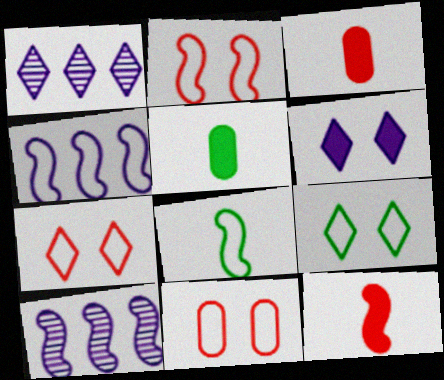[[1, 2, 5], 
[2, 4, 8], 
[2, 7, 11], 
[3, 9, 10], 
[5, 7, 10]]